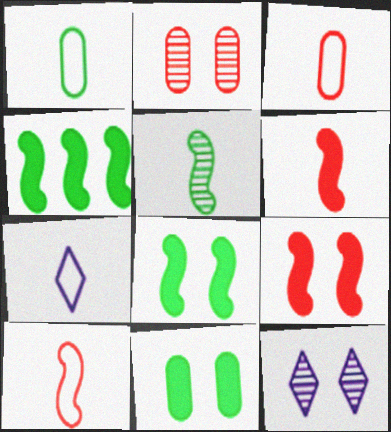[[1, 7, 10], 
[2, 4, 7], 
[3, 4, 12]]